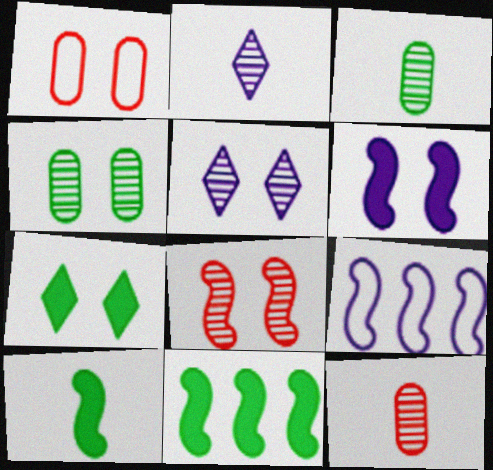[[1, 2, 11], 
[4, 5, 8], 
[7, 9, 12], 
[8, 9, 10]]